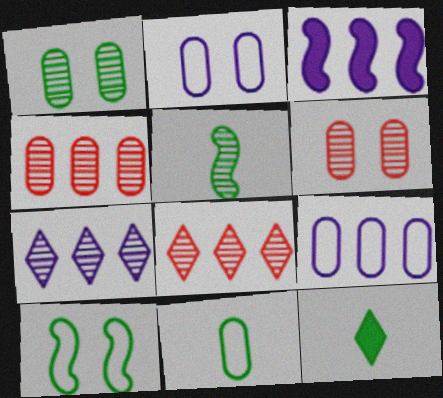[[3, 7, 9], 
[5, 6, 7], 
[5, 11, 12]]